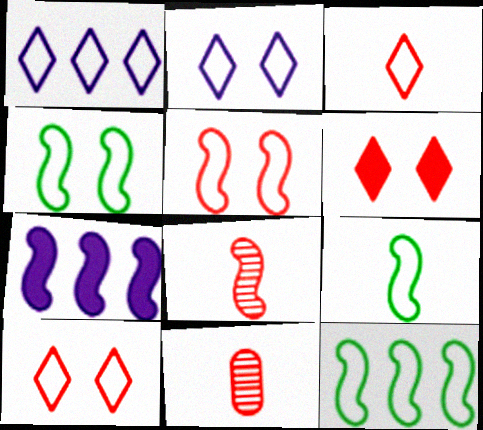[[4, 7, 8], 
[4, 9, 12]]